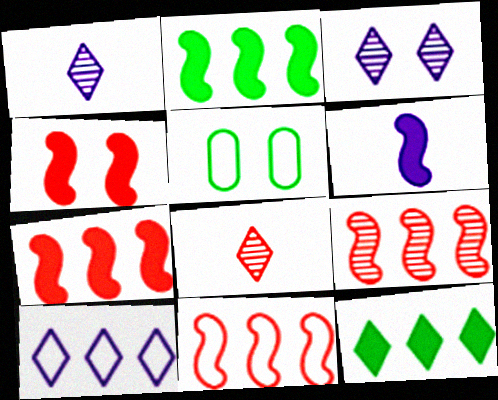[[1, 5, 7], 
[2, 4, 6], 
[3, 4, 5], 
[7, 9, 11]]